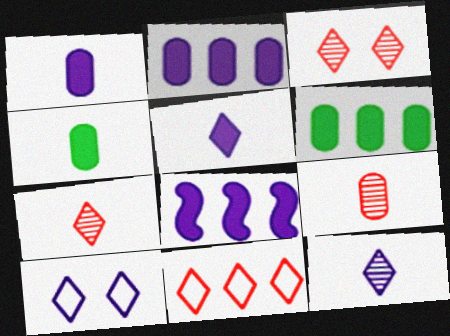[]